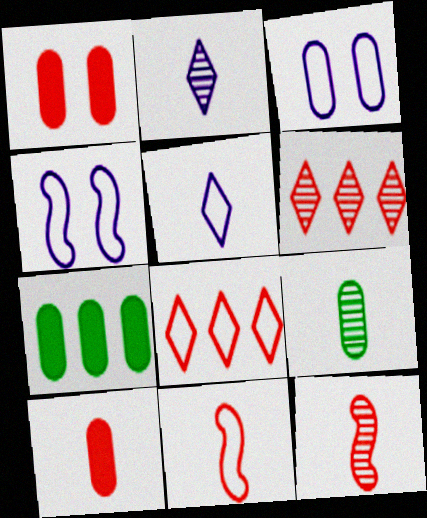[[1, 6, 11], 
[1, 8, 12], 
[2, 9, 12]]